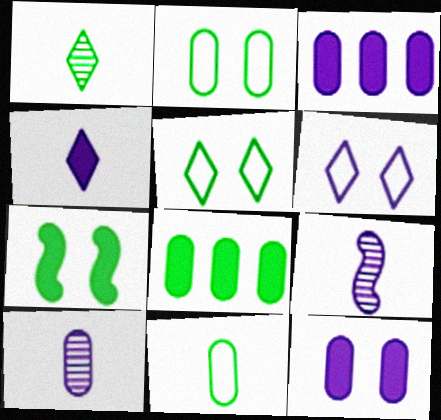[[3, 6, 9]]